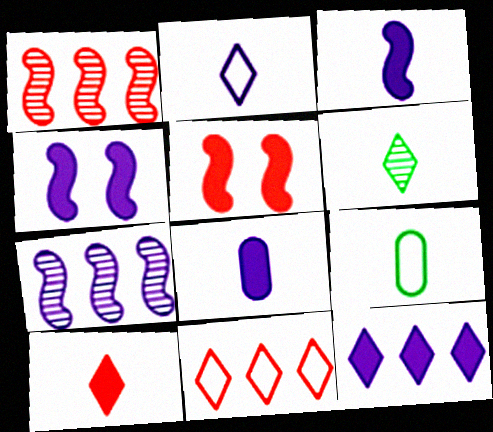[[2, 6, 10], 
[4, 8, 12]]